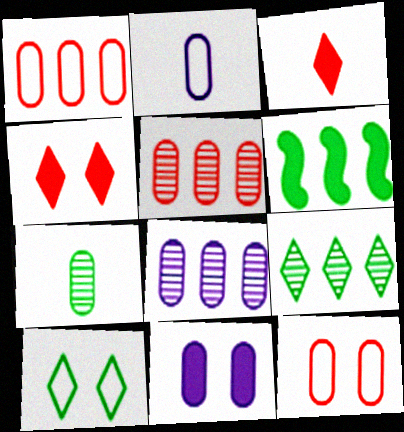[[1, 7, 11], 
[2, 8, 11], 
[3, 6, 11], 
[6, 7, 10]]